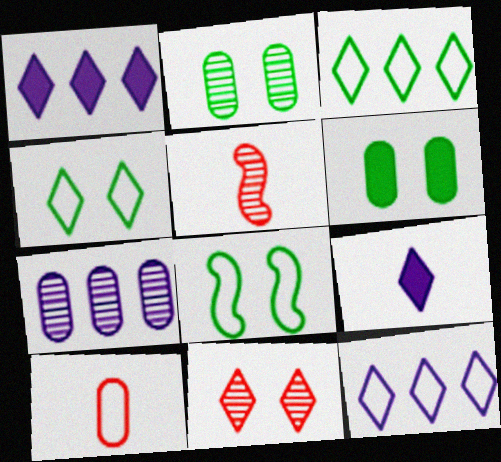[[3, 9, 11], 
[5, 6, 12], 
[6, 7, 10], 
[8, 10, 12]]